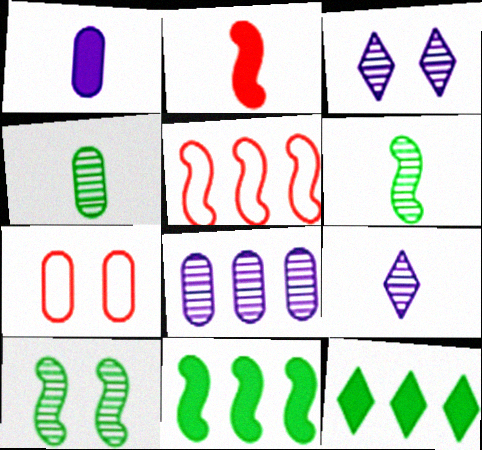[[5, 8, 12], 
[7, 9, 11]]